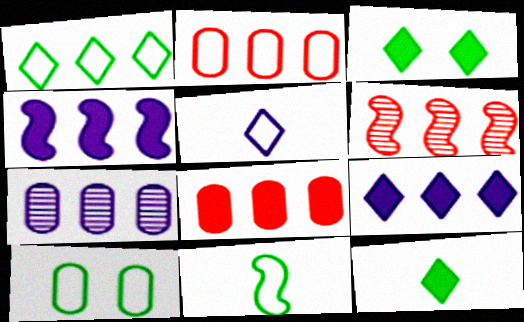[[1, 10, 11]]